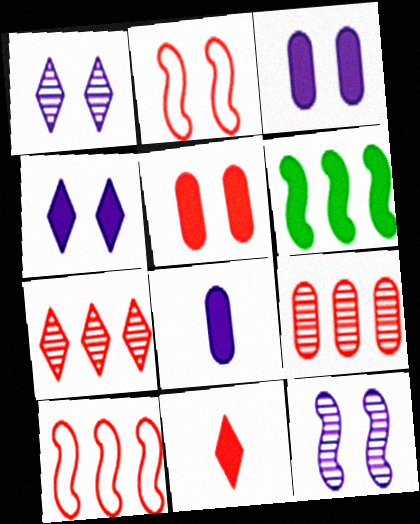[[2, 9, 11], 
[3, 6, 11]]